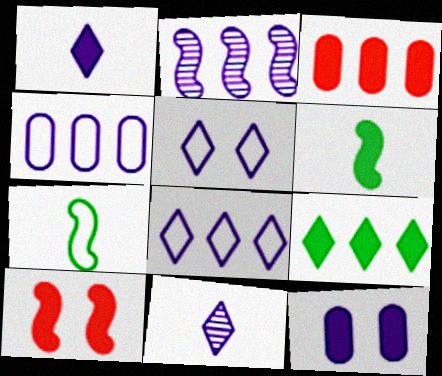[[2, 7, 10]]